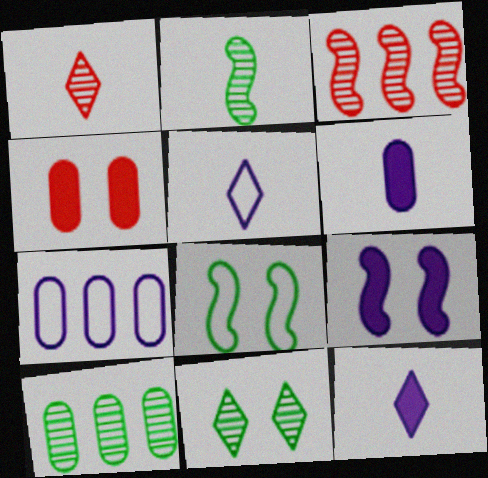[[2, 10, 11]]